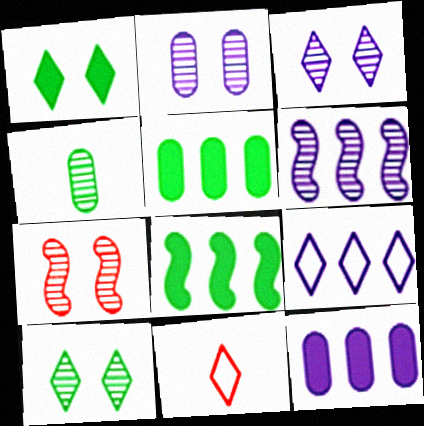[[2, 7, 10], 
[2, 8, 11], 
[6, 9, 12]]